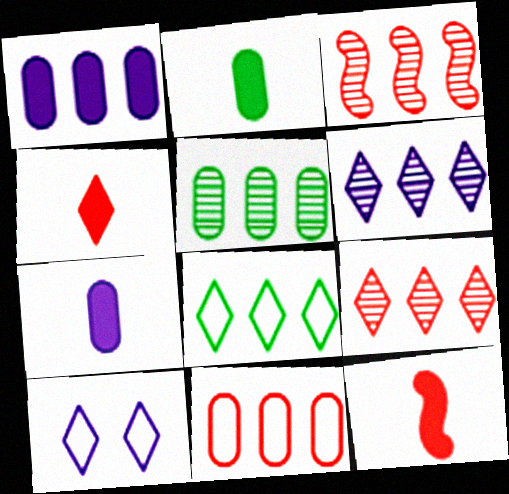[[1, 3, 8], 
[1, 5, 11], 
[2, 3, 10], 
[3, 5, 6], 
[5, 10, 12]]